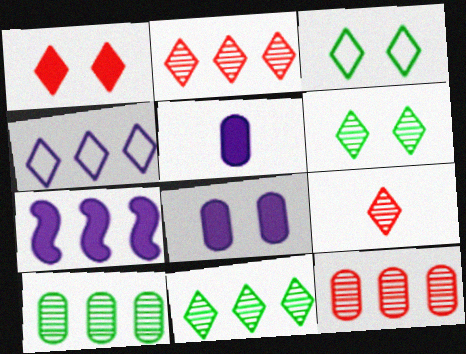[]